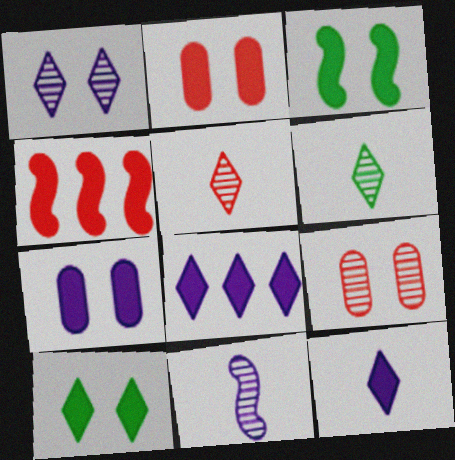[]